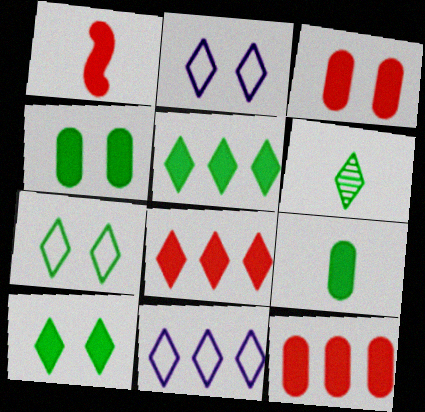[[1, 3, 8], 
[2, 6, 8], 
[5, 6, 7]]